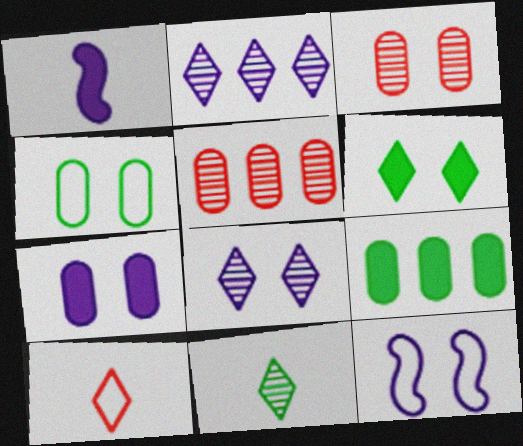[[2, 6, 10], 
[3, 4, 7], 
[3, 6, 12], 
[7, 8, 12]]